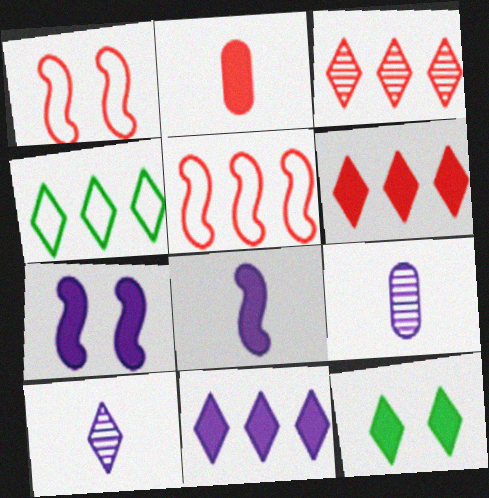[[1, 2, 3], 
[3, 4, 11], 
[5, 9, 12]]